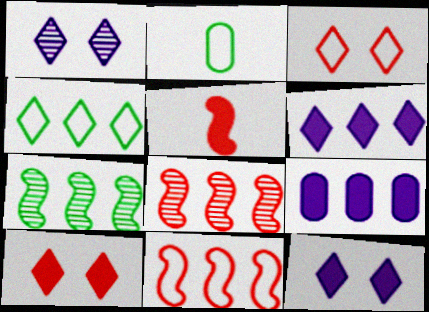[[2, 8, 12], 
[4, 8, 9]]